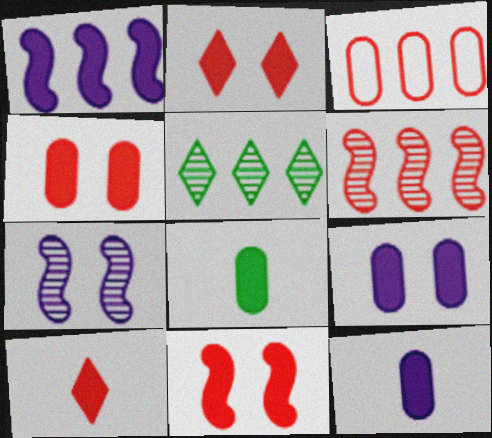[[1, 2, 8], 
[1, 3, 5], 
[2, 4, 11]]